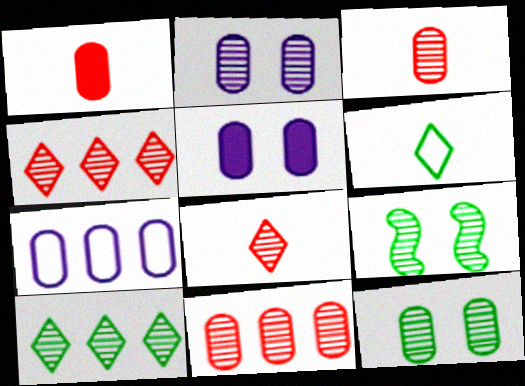[[1, 7, 12]]